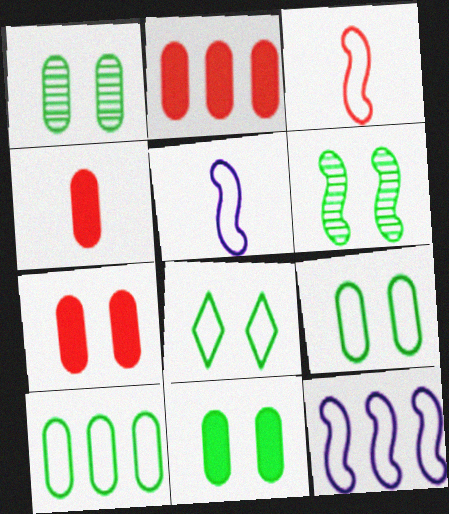[[1, 9, 11], 
[2, 4, 7], 
[6, 8, 11]]